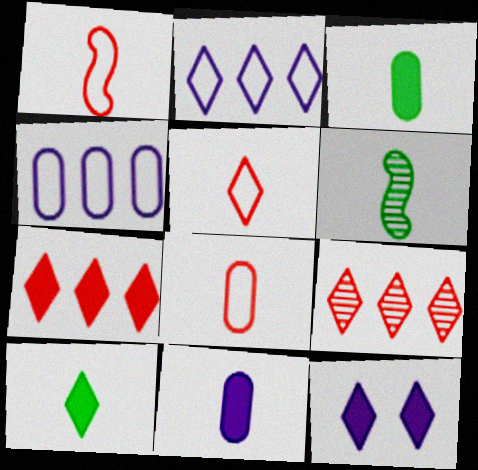[[1, 5, 8], 
[5, 6, 11], 
[7, 10, 12]]